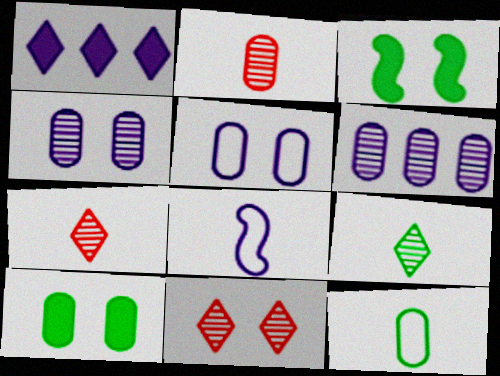[[1, 4, 8], 
[3, 5, 11]]